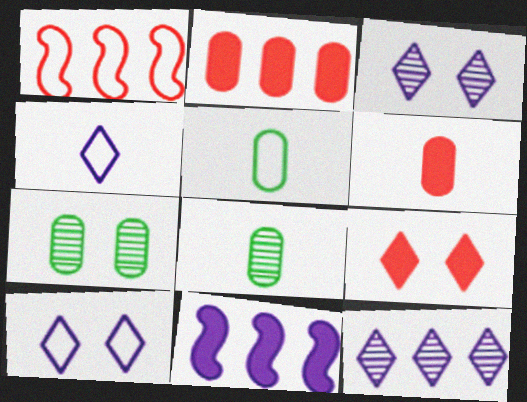[[1, 5, 10]]